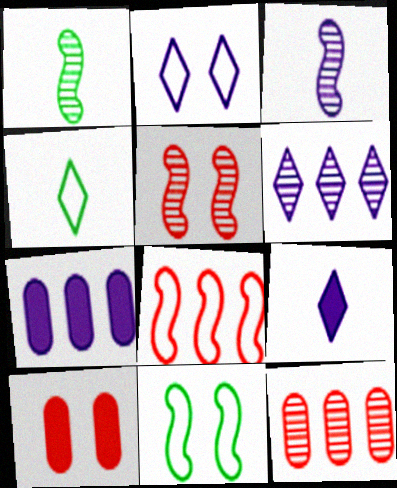[[2, 3, 7], 
[2, 6, 9], 
[4, 5, 7], 
[9, 11, 12]]